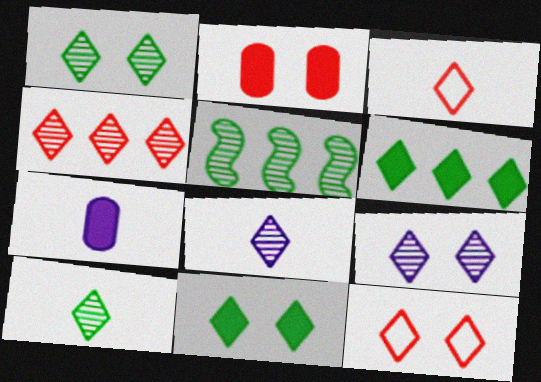[[1, 4, 8], 
[3, 6, 9], 
[4, 9, 10], 
[5, 7, 12], 
[6, 8, 12], 
[9, 11, 12]]